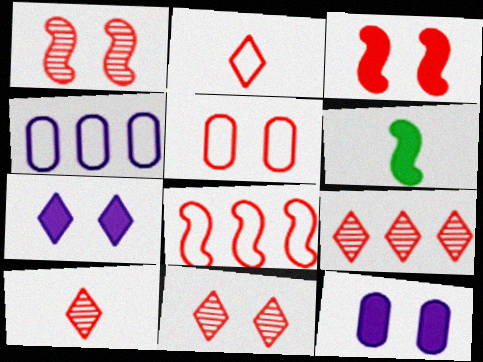[[2, 5, 8], 
[3, 5, 11], 
[4, 6, 11], 
[9, 10, 11]]